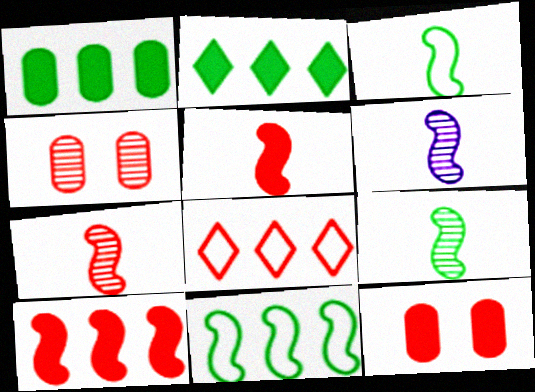[[3, 5, 6], 
[4, 5, 8], 
[6, 7, 9], 
[7, 8, 12]]